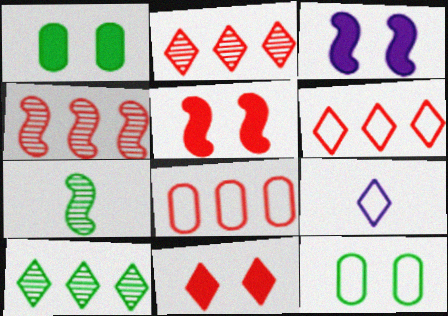[[1, 3, 11], 
[1, 4, 9], 
[9, 10, 11]]